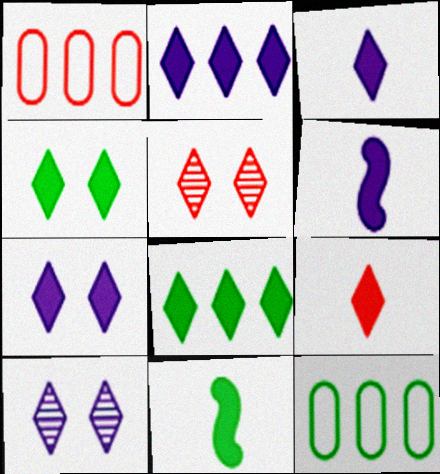[[1, 10, 11], 
[2, 3, 7], 
[2, 4, 9], 
[5, 6, 12], 
[7, 8, 9]]